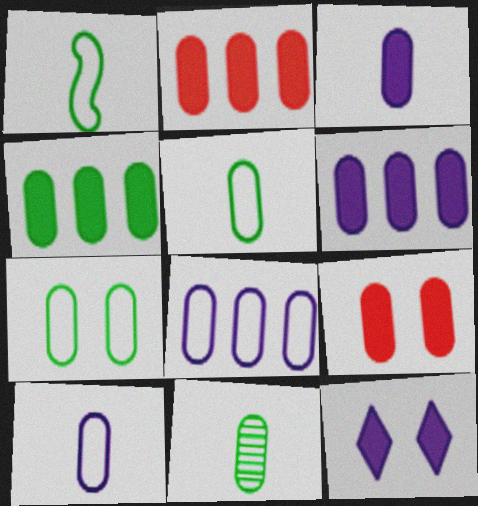[[2, 4, 6], 
[3, 4, 9], 
[4, 7, 11], 
[8, 9, 11]]